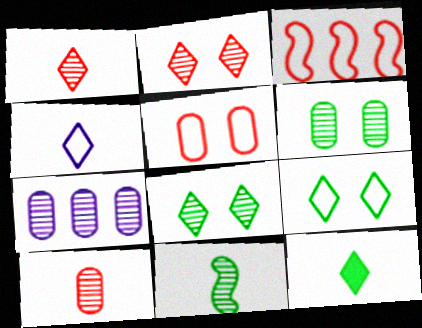[[1, 4, 12], 
[2, 7, 11], 
[6, 7, 10]]